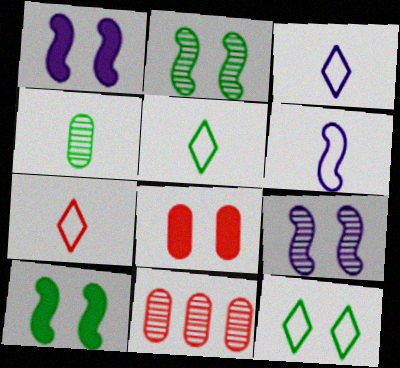[[1, 5, 11], 
[3, 5, 7], 
[3, 10, 11], 
[8, 9, 12]]